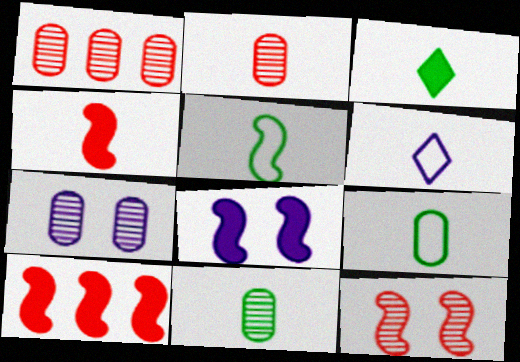[[1, 7, 11], 
[3, 5, 11], 
[4, 6, 11]]